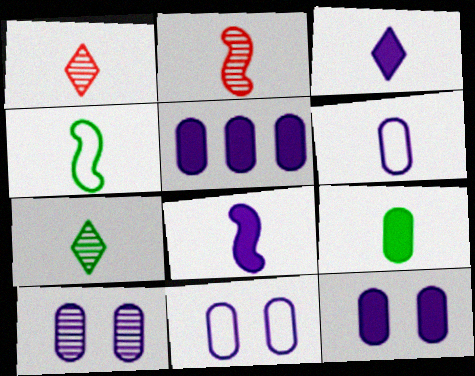[[2, 4, 8], 
[4, 7, 9], 
[5, 6, 10], 
[10, 11, 12]]